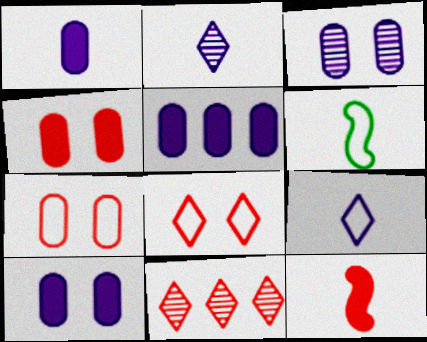[[1, 5, 10], 
[6, 10, 11], 
[7, 11, 12]]